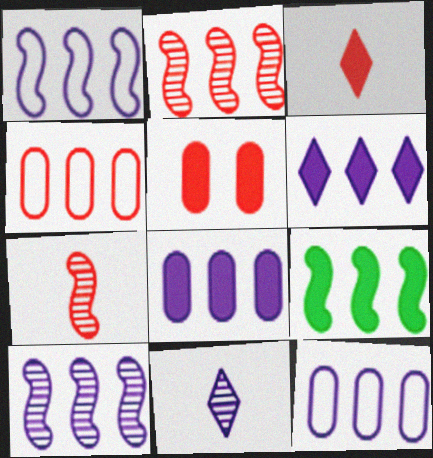[[1, 2, 9], 
[6, 10, 12]]